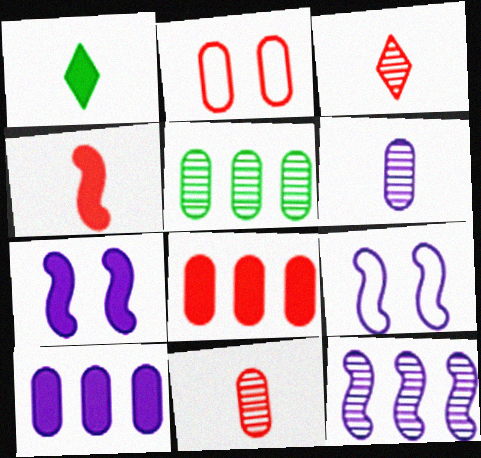[[1, 2, 12], 
[1, 7, 8], 
[2, 8, 11]]